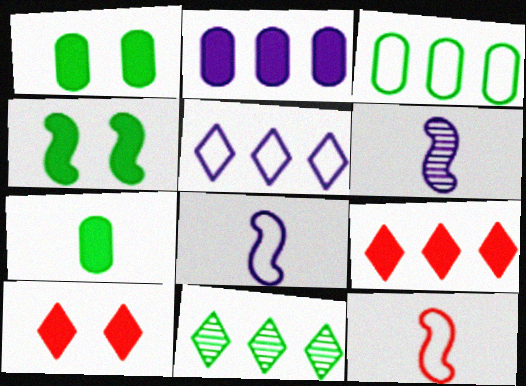[[3, 6, 10], 
[5, 9, 11]]